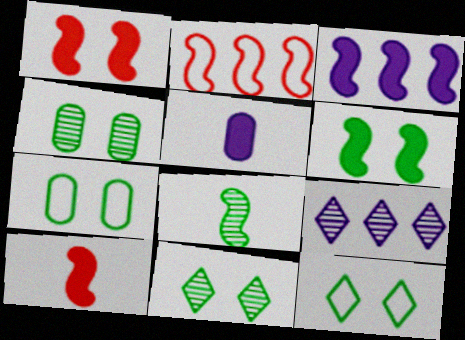[[2, 5, 11], 
[3, 6, 10], 
[4, 6, 12], 
[6, 7, 11], 
[7, 9, 10]]